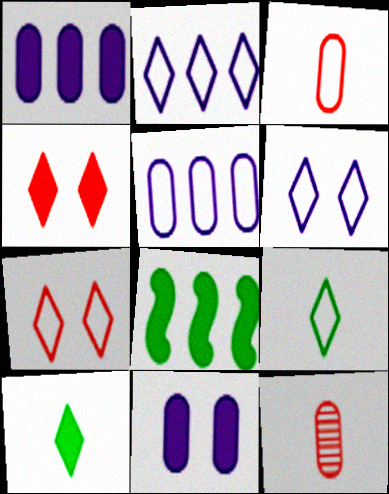[[2, 7, 9], 
[6, 8, 12]]